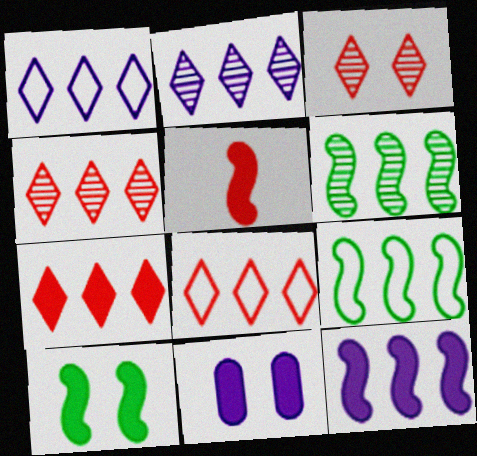[[4, 7, 8], 
[5, 10, 12]]